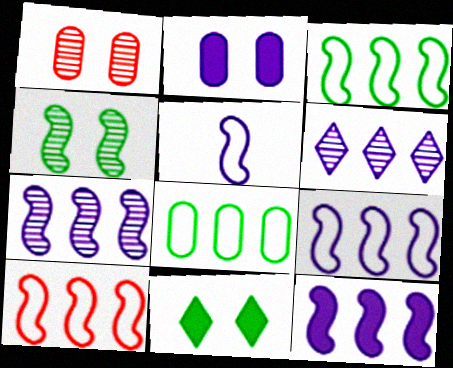[[2, 5, 6], 
[3, 9, 10], 
[7, 9, 12]]